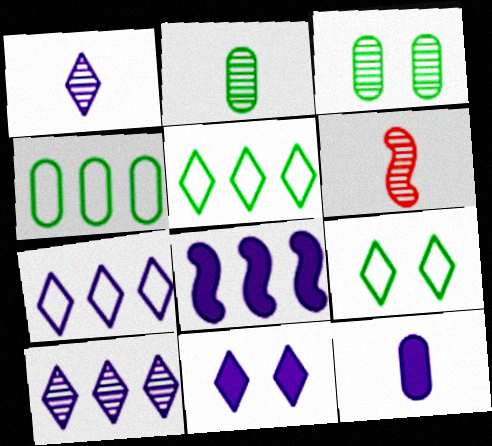[[1, 2, 6], 
[1, 7, 11], 
[3, 6, 10], 
[4, 6, 11], 
[8, 11, 12]]